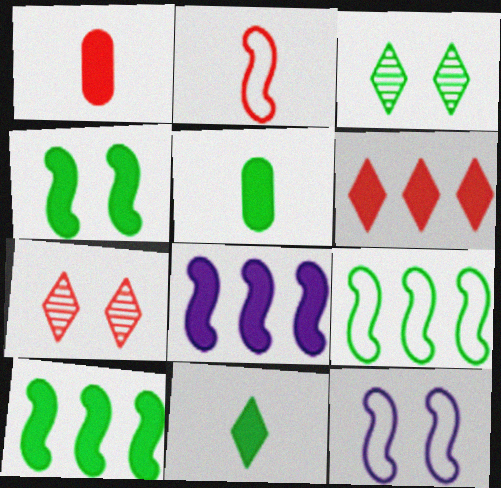[[2, 9, 12], 
[3, 5, 9]]